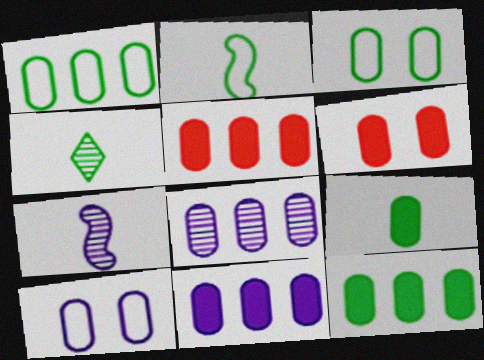[[1, 5, 8], 
[2, 4, 9], 
[5, 11, 12], 
[6, 9, 11]]